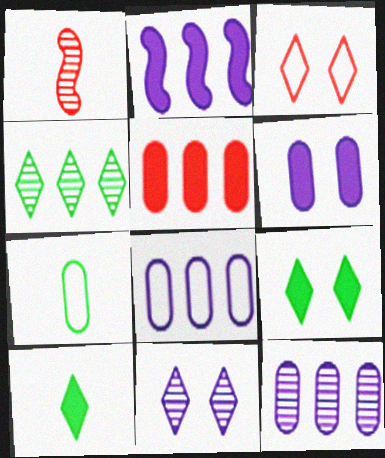[[1, 3, 5], 
[1, 8, 9], 
[3, 9, 11]]